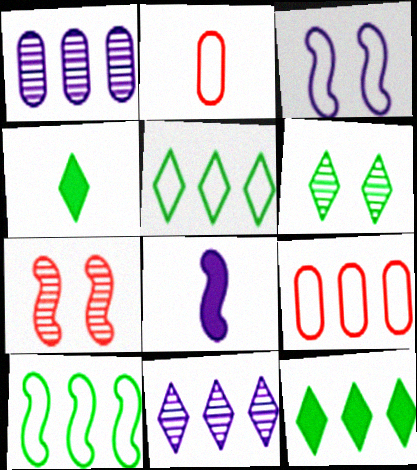[[2, 3, 5], 
[4, 5, 6], 
[6, 8, 9], 
[7, 8, 10]]